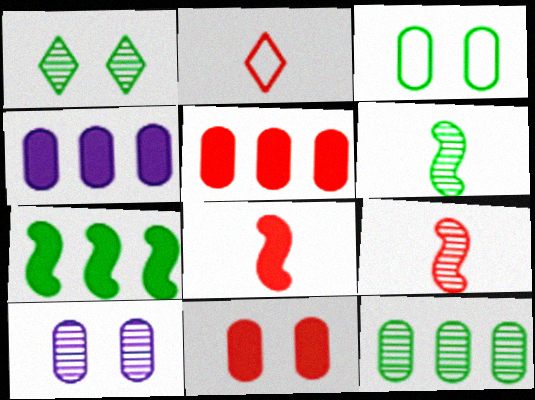[[1, 6, 12], 
[2, 7, 10], 
[3, 10, 11]]